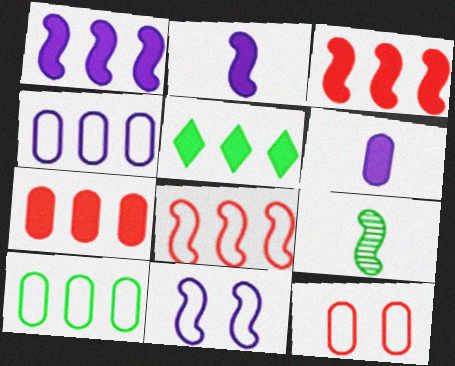[[1, 5, 7], 
[3, 9, 11]]